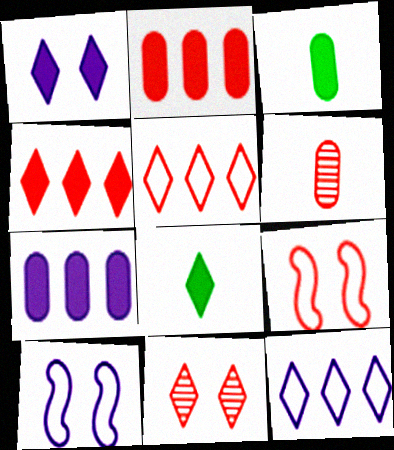[[1, 4, 8], 
[4, 6, 9], 
[8, 11, 12]]